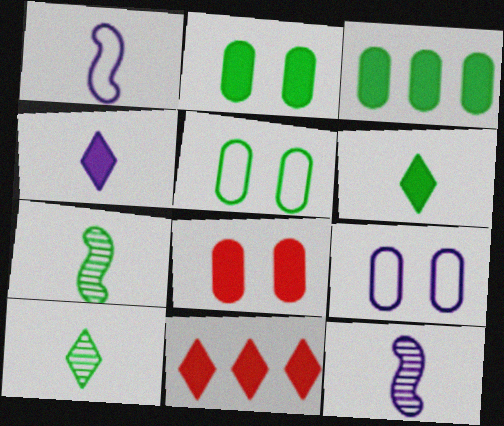[[5, 11, 12], 
[7, 9, 11]]